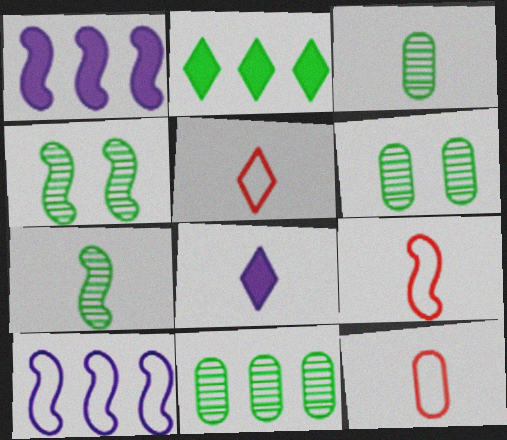[[1, 4, 9], 
[1, 5, 6], 
[3, 6, 11], 
[3, 8, 9], 
[5, 9, 12], 
[7, 8, 12]]